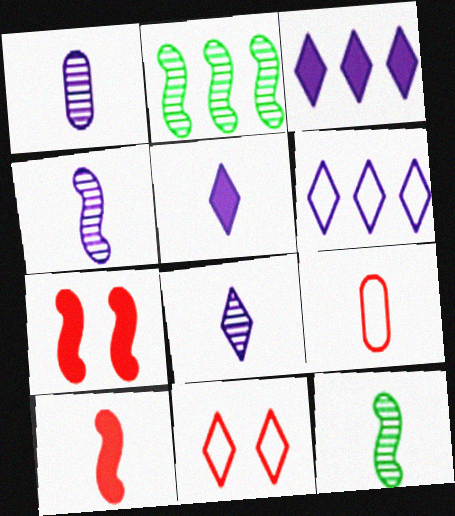[[1, 4, 8], 
[5, 9, 12]]